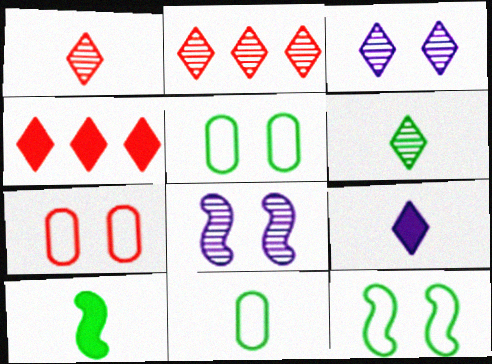[[2, 3, 6], 
[4, 8, 11], 
[6, 10, 11]]